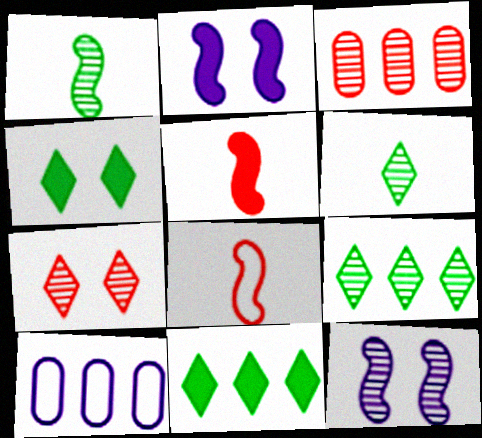[[3, 6, 12]]